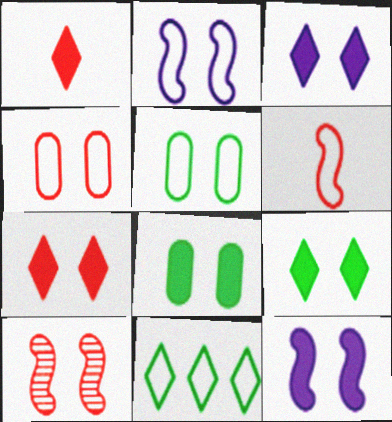[[3, 5, 10], 
[3, 7, 9], 
[4, 7, 10], 
[7, 8, 12]]